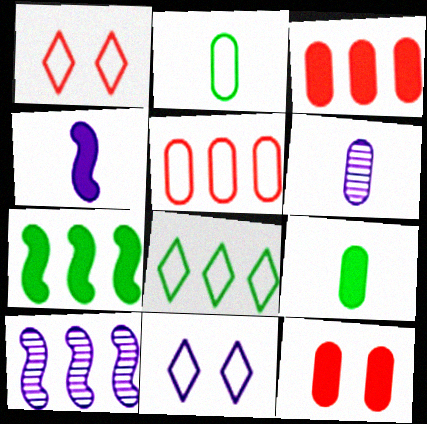[[1, 6, 7], 
[1, 9, 10], 
[3, 8, 10]]